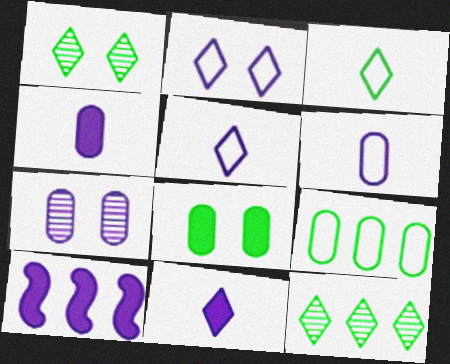[[5, 7, 10]]